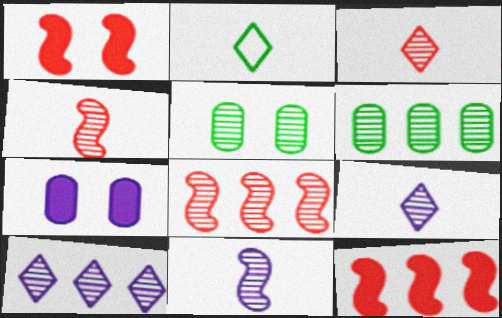[[2, 7, 8], 
[4, 5, 10], 
[5, 8, 9], 
[6, 8, 10]]